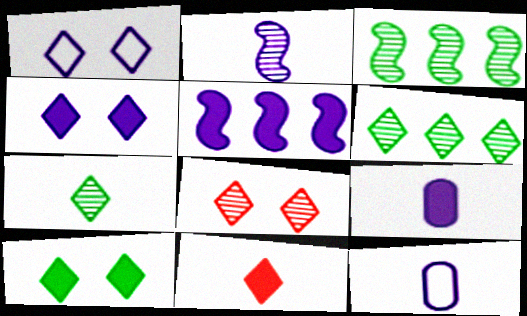[[1, 6, 11], 
[1, 8, 10], 
[4, 5, 9]]